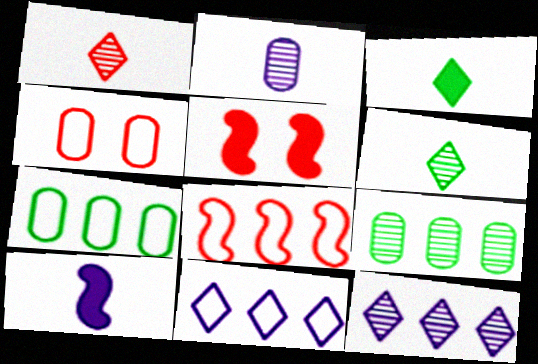[[7, 8, 11]]